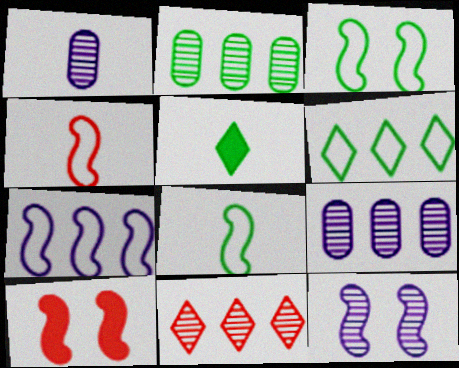[[1, 4, 5], 
[1, 6, 10], 
[2, 3, 5], 
[3, 4, 7], 
[3, 10, 12]]